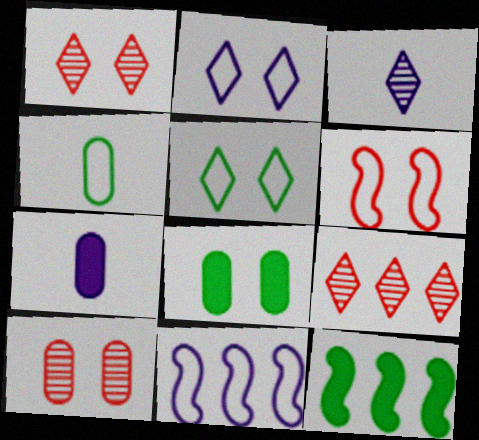[]